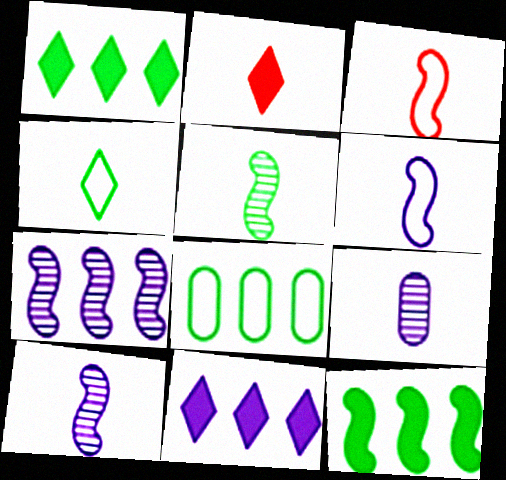[]